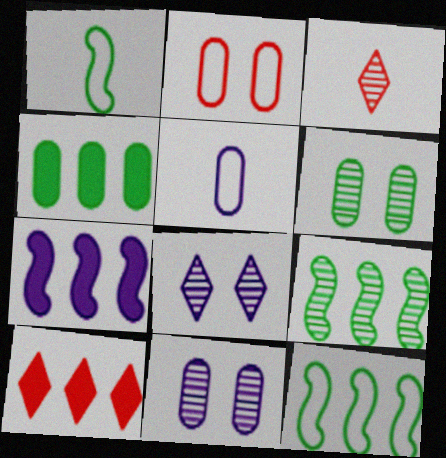[[1, 10, 11], 
[3, 9, 11], 
[4, 7, 10], 
[5, 7, 8]]